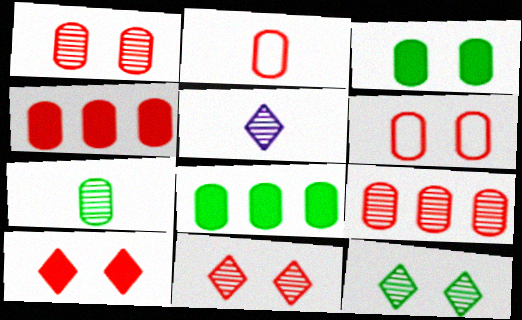[[1, 2, 4]]